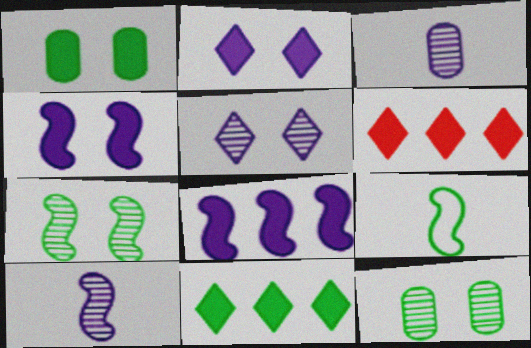[[9, 11, 12]]